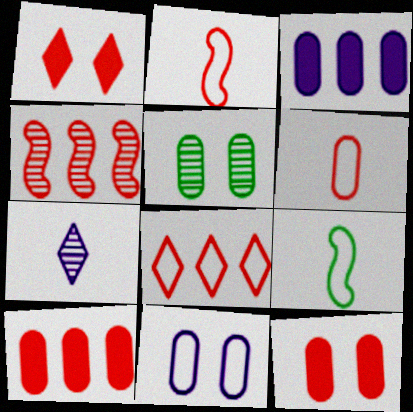[[1, 4, 6], 
[3, 5, 6], 
[4, 5, 7], 
[4, 8, 10], 
[5, 11, 12], 
[8, 9, 11]]